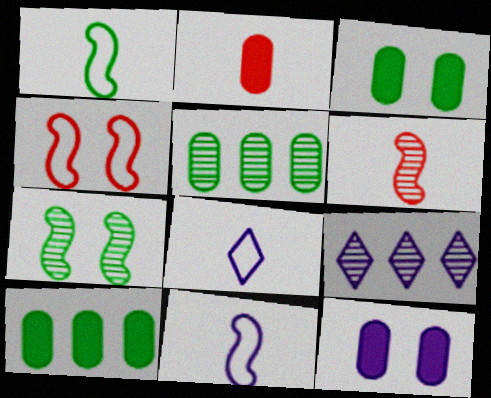[[2, 10, 12], 
[9, 11, 12]]